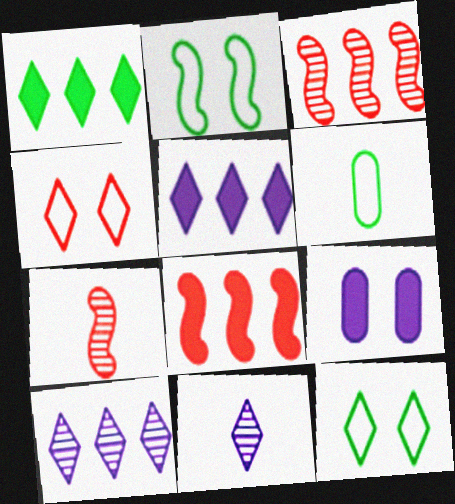[[1, 4, 11]]